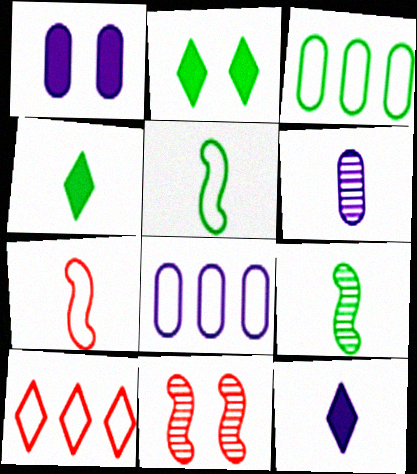[[1, 6, 8], 
[1, 9, 10], 
[2, 3, 9], 
[3, 11, 12], 
[4, 6, 7], 
[4, 8, 11]]